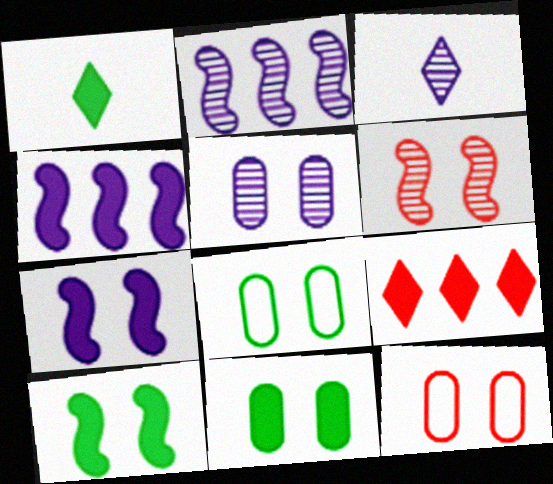[[1, 2, 12], 
[2, 3, 5], 
[5, 11, 12]]